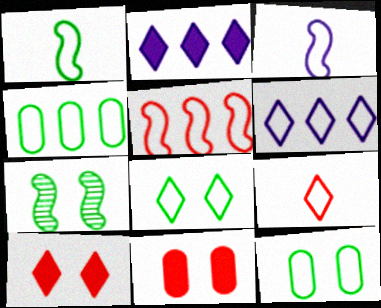[[1, 4, 8], 
[4, 5, 6], 
[6, 8, 9]]